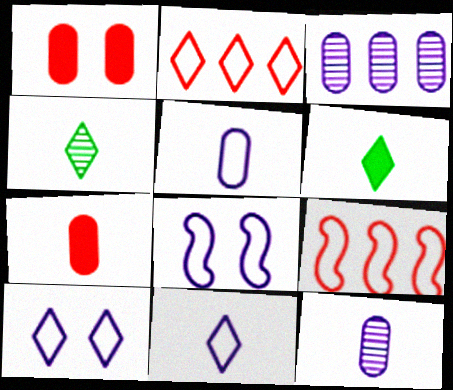[]